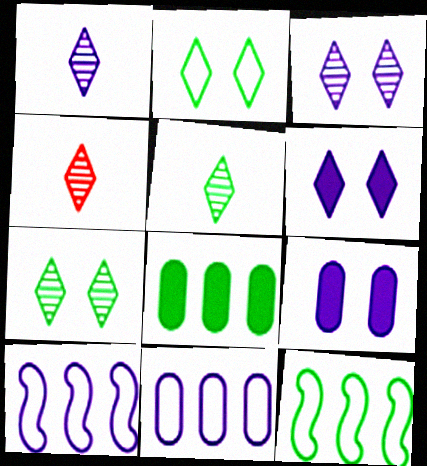[[1, 4, 5], 
[1, 9, 10], 
[4, 9, 12]]